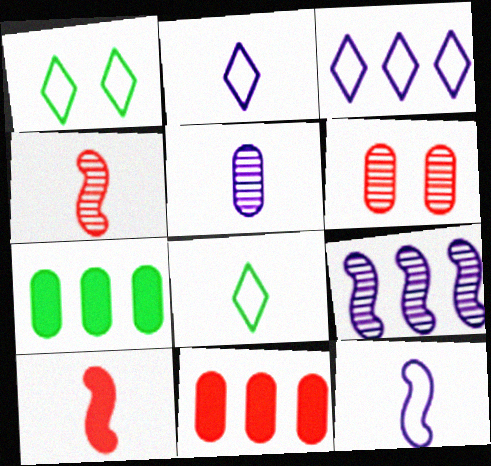[[5, 8, 10]]